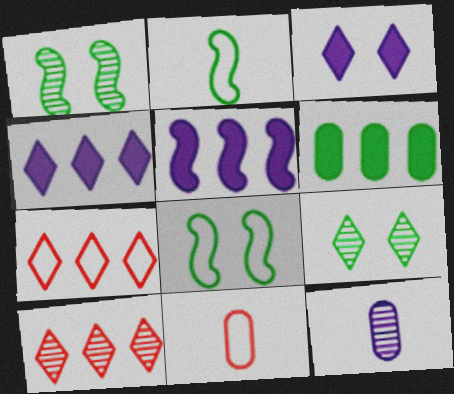[[1, 4, 11], 
[1, 10, 12], 
[2, 6, 9], 
[5, 9, 11]]